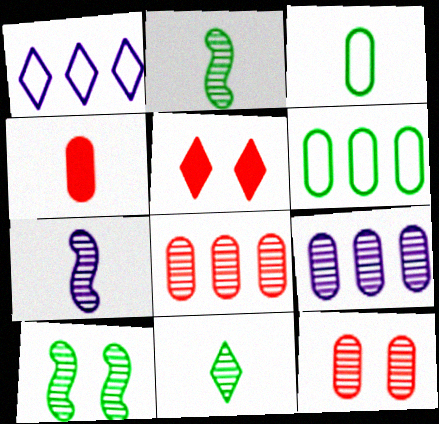[[1, 4, 10], 
[1, 5, 11], 
[5, 6, 7]]